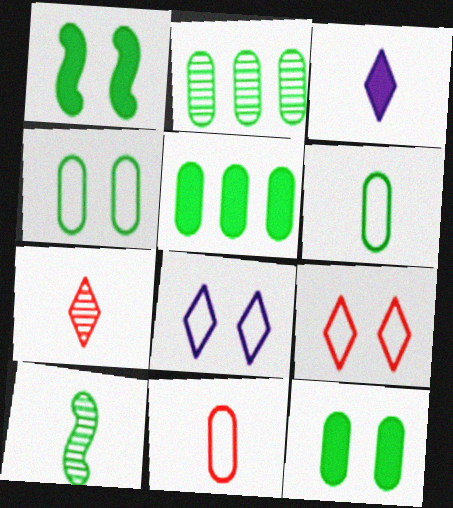[[2, 6, 12], 
[3, 10, 11]]